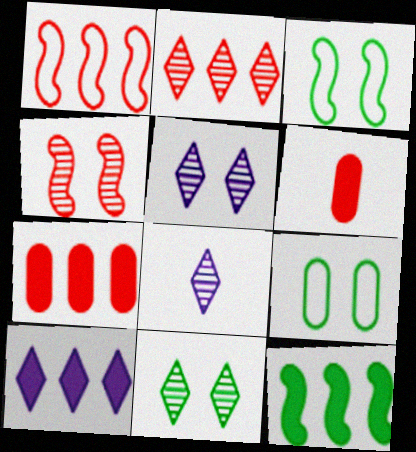[[1, 2, 7], 
[2, 8, 11], 
[3, 7, 8], 
[7, 10, 12]]